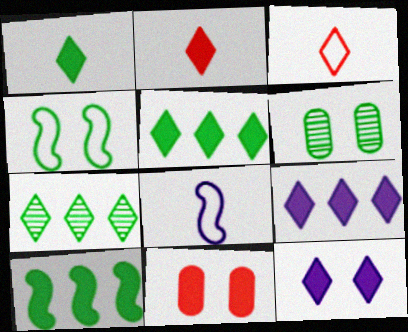[[2, 5, 12], 
[3, 7, 12], 
[7, 8, 11]]